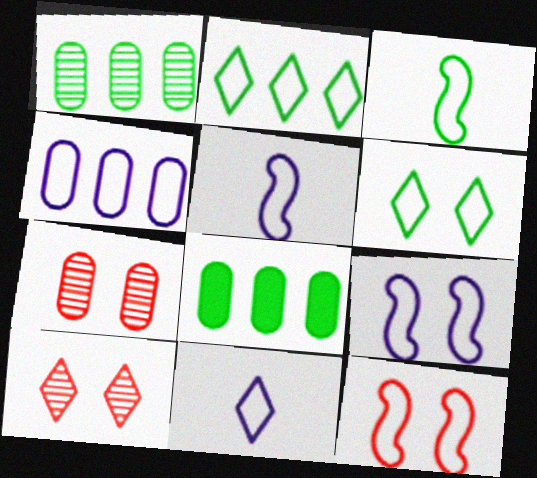[[4, 9, 11], 
[5, 8, 10]]